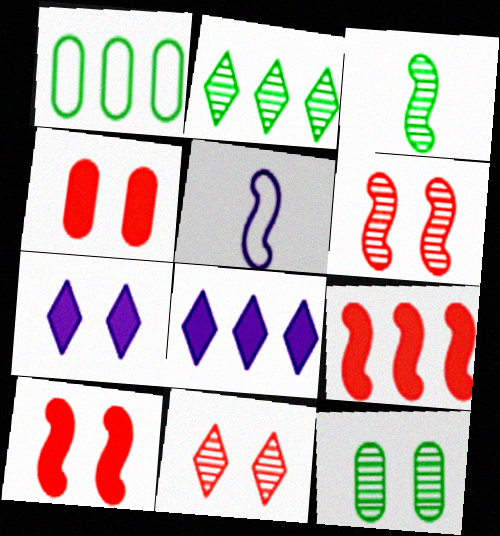[[2, 3, 12], 
[2, 4, 5]]